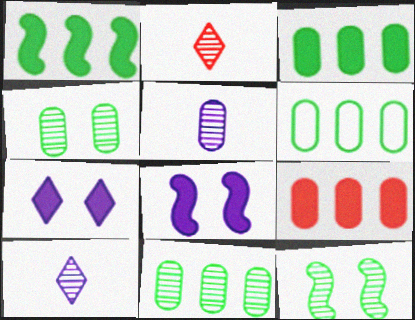[[2, 6, 8], 
[3, 6, 11]]